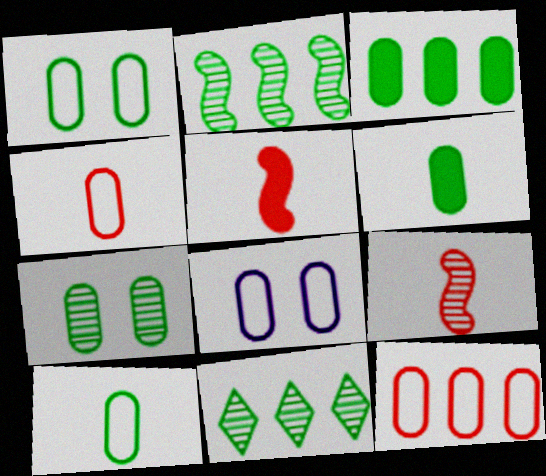[[3, 7, 10], 
[5, 8, 11], 
[8, 10, 12]]